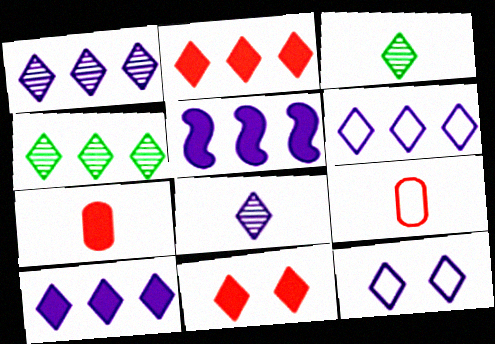[[1, 6, 10], 
[2, 3, 12], 
[2, 4, 6], 
[3, 6, 11], 
[8, 10, 12]]